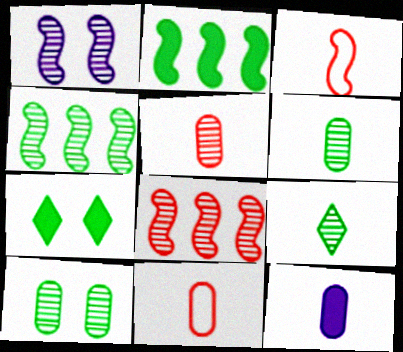[[1, 2, 3], 
[3, 9, 12], 
[4, 9, 10], 
[6, 11, 12]]